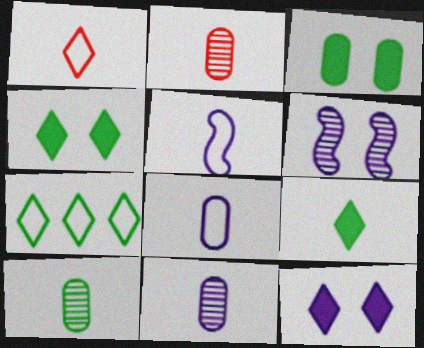[[2, 5, 9], 
[2, 10, 11]]